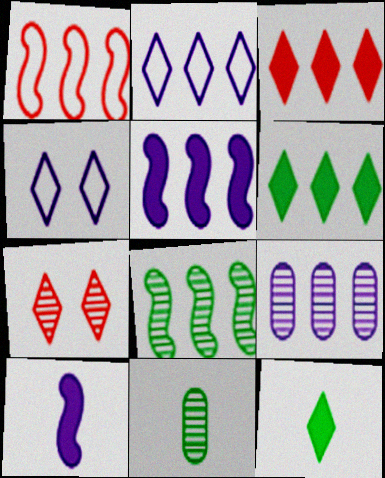[[1, 5, 8], 
[1, 6, 9], 
[2, 5, 9], 
[2, 7, 12], 
[4, 9, 10]]